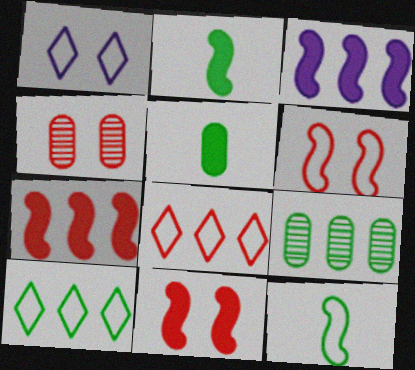[[2, 3, 11], 
[3, 8, 9]]